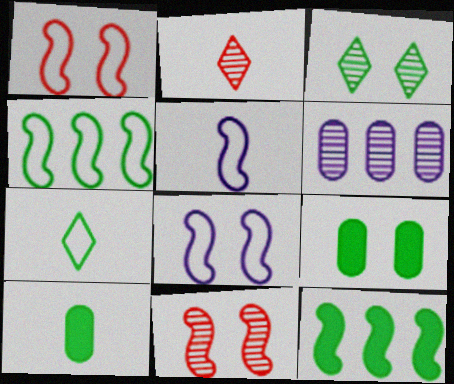[[1, 4, 5], 
[2, 5, 10], 
[3, 4, 10], 
[5, 11, 12]]